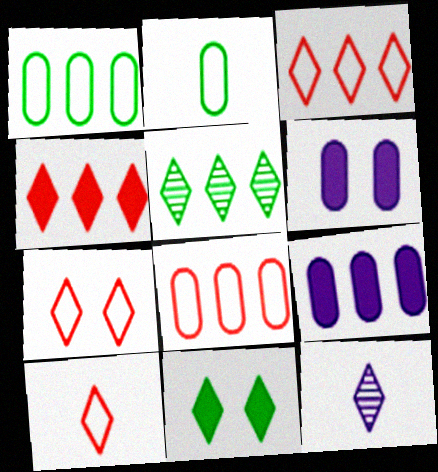[[3, 7, 10], 
[3, 11, 12]]